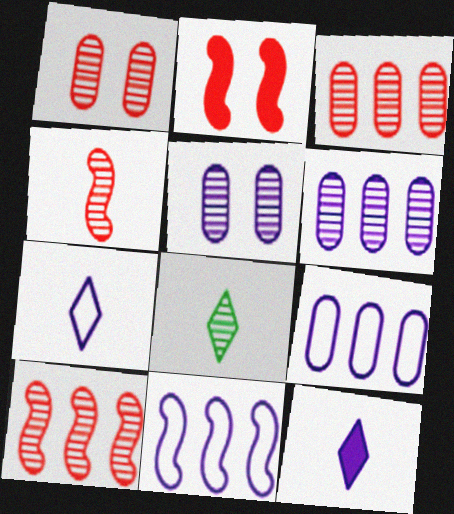[[2, 8, 9], 
[5, 8, 10], 
[5, 11, 12]]